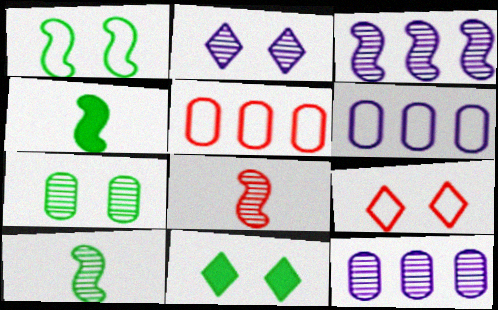[[1, 7, 11], 
[2, 4, 5], 
[2, 9, 11], 
[4, 9, 12], 
[6, 8, 11]]